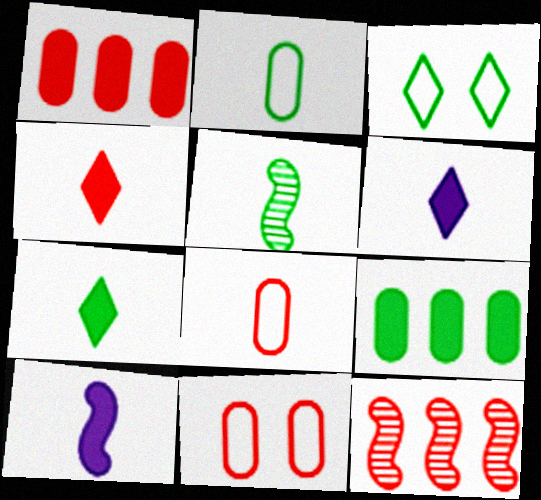[[2, 5, 7], 
[3, 5, 9], 
[4, 6, 7], 
[4, 11, 12], 
[5, 6, 8]]